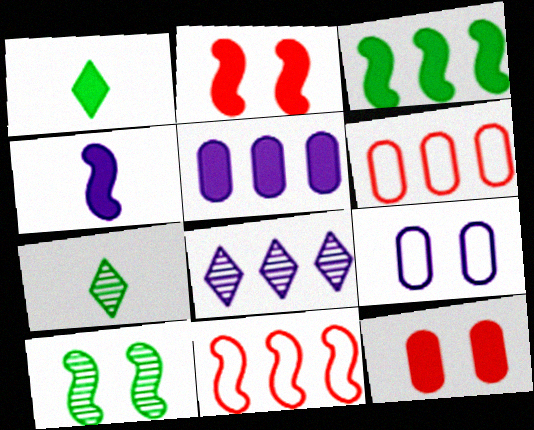[[1, 2, 5], 
[2, 3, 4], 
[3, 6, 8], 
[4, 8, 9], 
[4, 10, 11]]